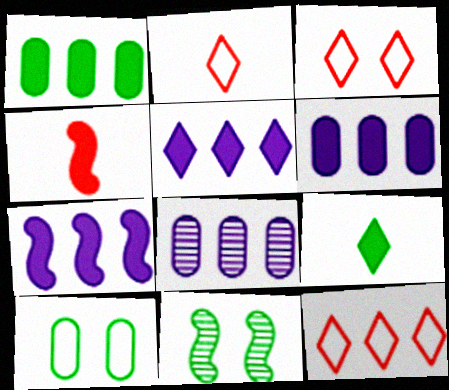[[2, 3, 12], 
[2, 6, 11], 
[5, 6, 7]]